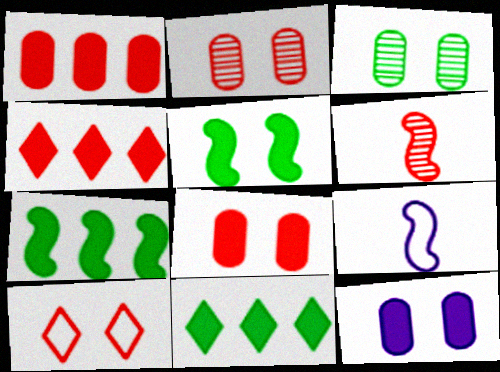[[1, 6, 10], 
[2, 9, 11], 
[3, 4, 9]]